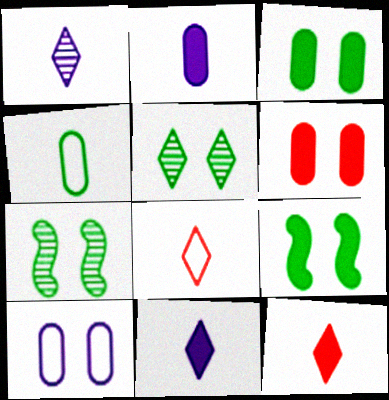[]